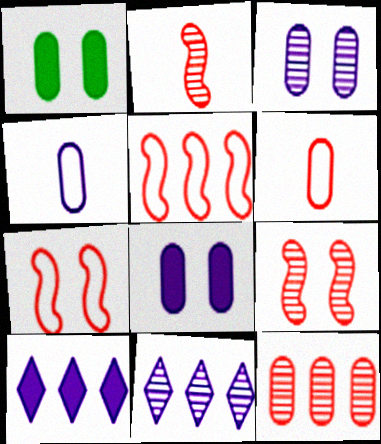[[1, 4, 12]]